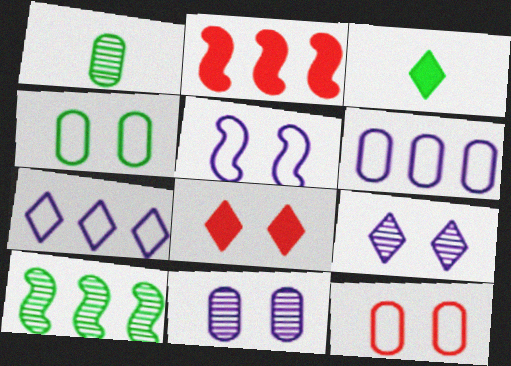[[3, 4, 10]]